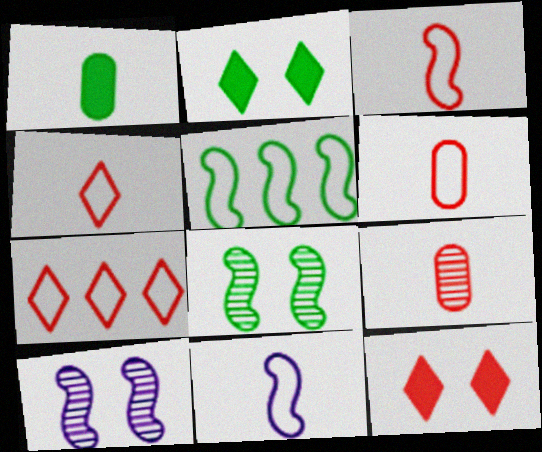[[1, 7, 10], 
[3, 4, 6]]